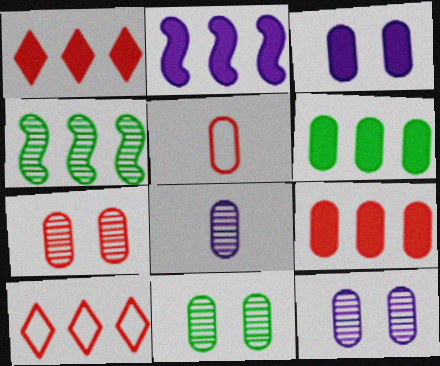[[1, 2, 6], 
[5, 6, 12], 
[5, 7, 9], 
[7, 11, 12]]